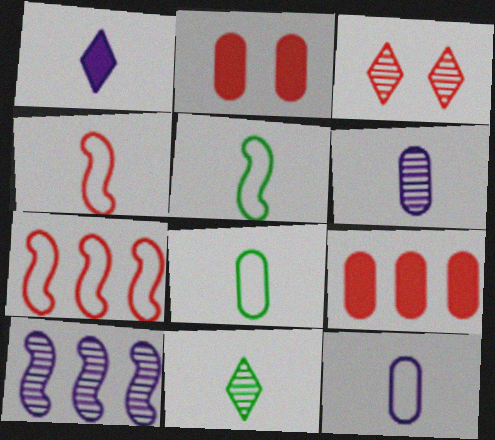[[3, 4, 9]]